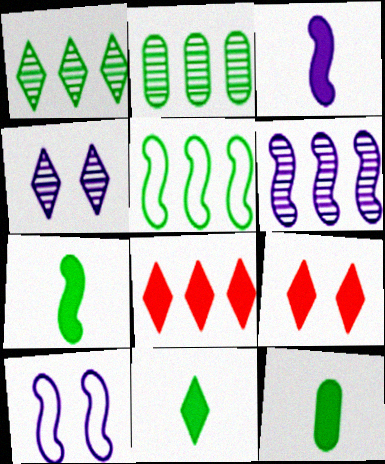[[3, 6, 10], 
[7, 11, 12]]